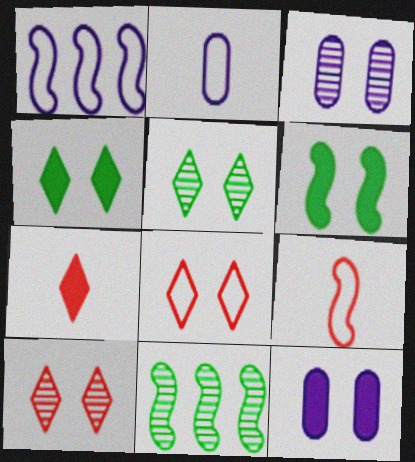[[3, 6, 8]]